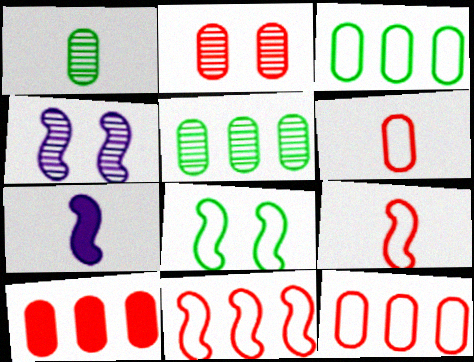[[2, 6, 10]]